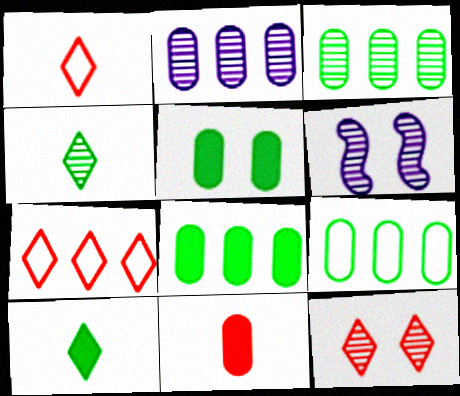[[1, 6, 8], 
[3, 8, 9]]